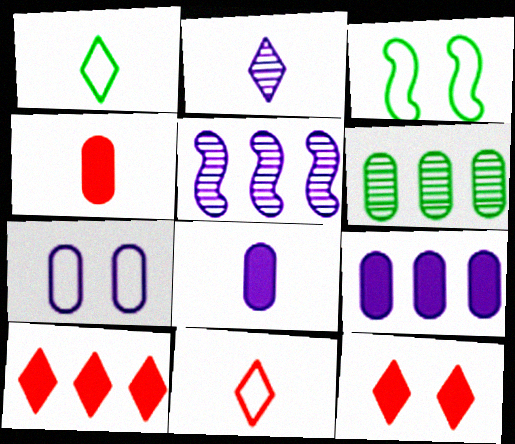[[4, 6, 7]]